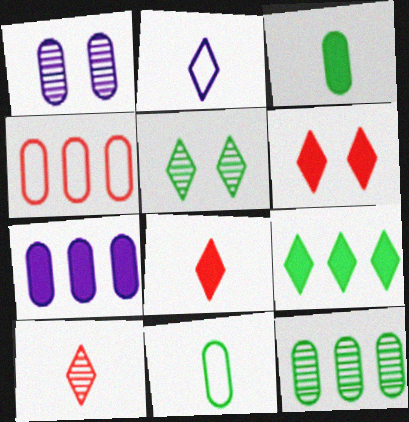[[1, 3, 4], 
[4, 7, 12]]